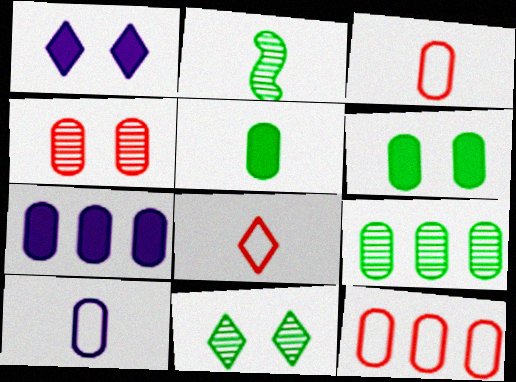[[1, 2, 12], 
[2, 9, 11], 
[7, 9, 12]]